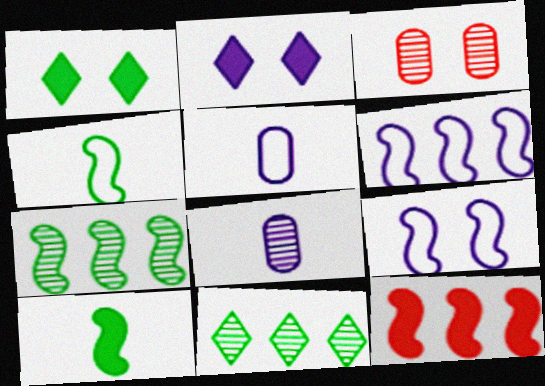[[1, 3, 9], 
[2, 6, 8], 
[6, 7, 12]]